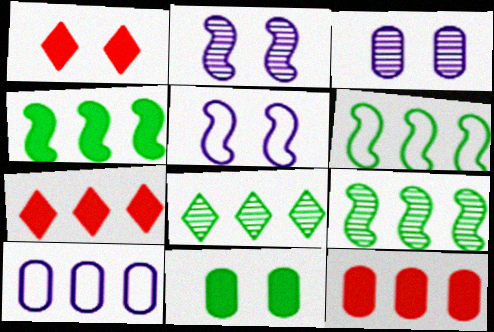[[4, 6, 9], 
[7, 9, 10]]